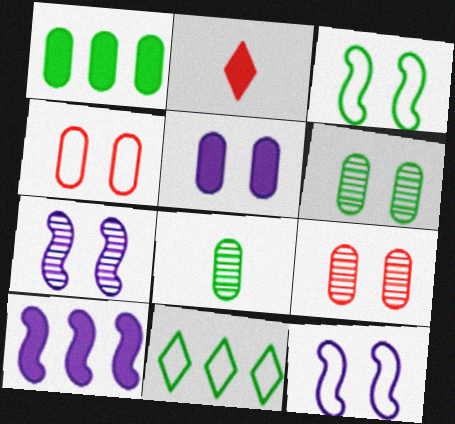[[4, 5, 6]]